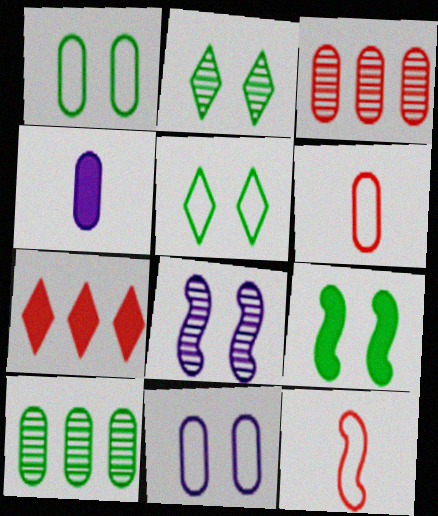[[1, 2, 9], 
[1, 3, 4], 
[4, 7, 9]]